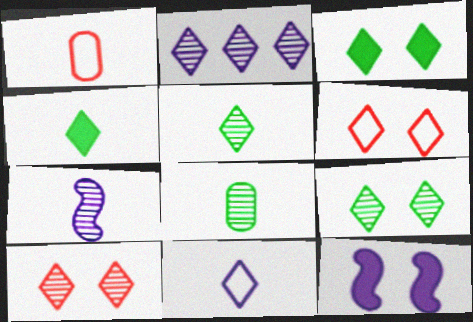[[1, 4, 7], 
[2, 4, 6], 
[2, 5, 10]]